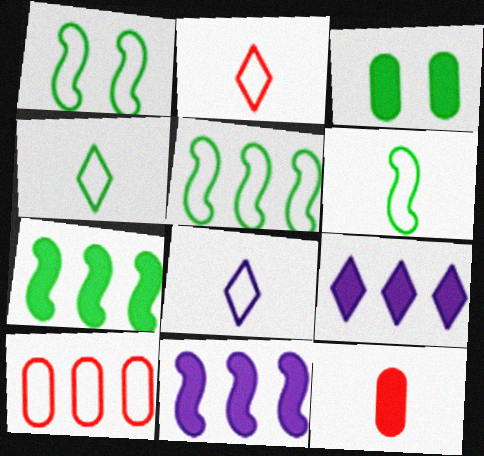[[1, 5, 6], 
[1, 8, 10], 
[2, 4, 8]]